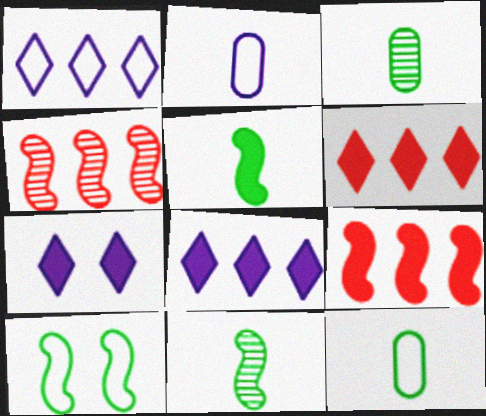[[4, 7, 12]]